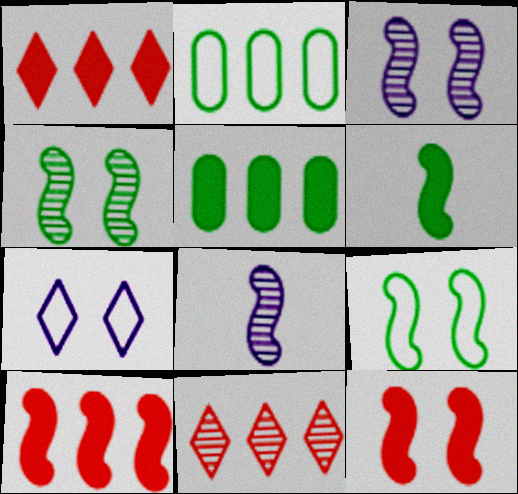[[3, 9, 12], 
[8, 9, 10]]